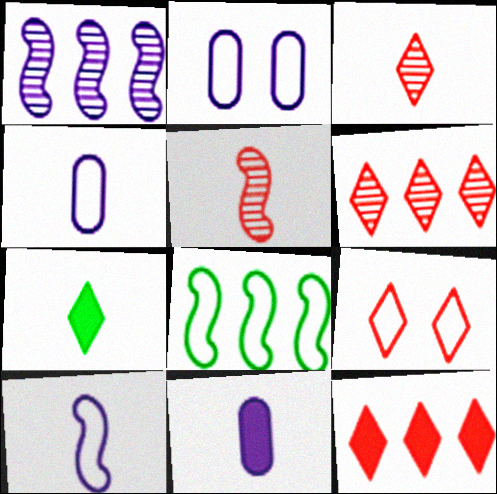[[3, 9, 12], 
[4, 5, 7], 
[4, 8, 9]]